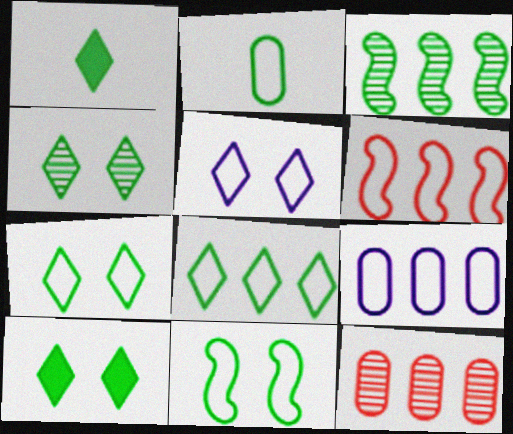[[1, 4, 8], 
[2, 3, 10], 
[2, 5, 6], 
[2, 8, 11], 
[4, 7, 10], 
[6, 8, 9]]